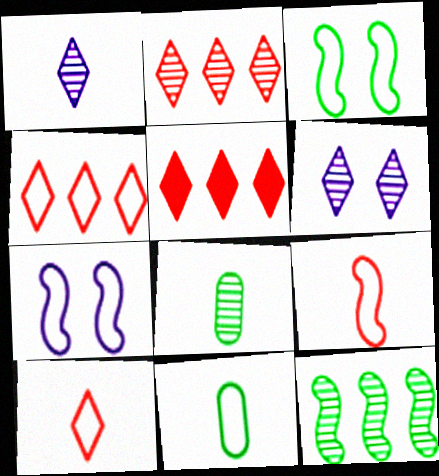[[2, 4, 5], 
[4, 7, 11], 
[5, 7, 8]]